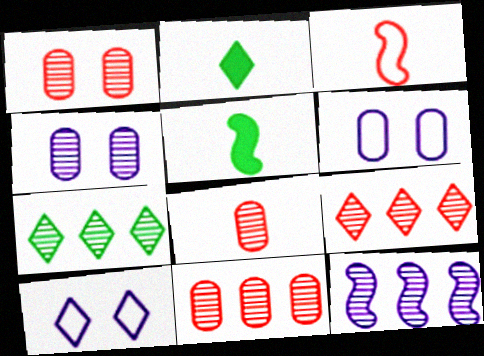[[1, 8, 11], 
[2, 9, 10], 
[5, 6, 9], 
[5, 10, 11], 
[7, 11, 12]]